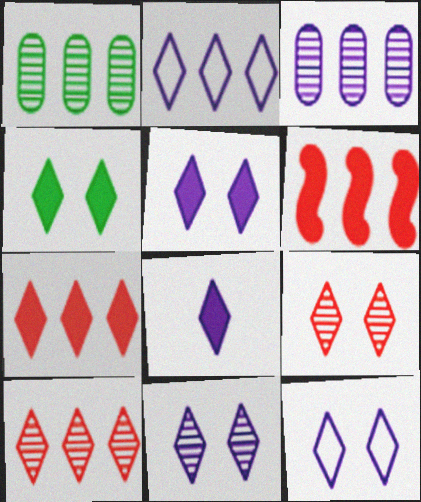[[1, 2, 6], 
[2, 8, 11], 
[4, 7, 8], 
[4, 9, 12], 
[5, 11, 12]]